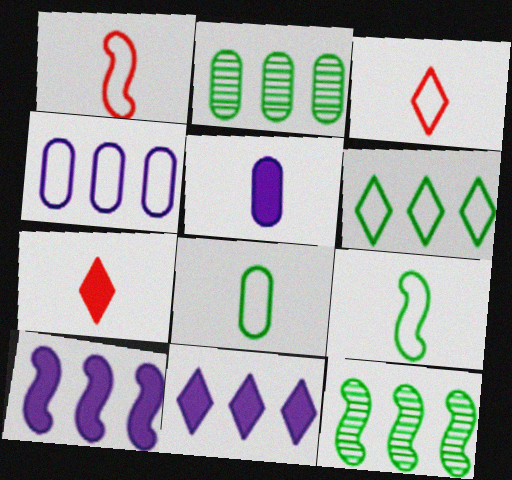[]